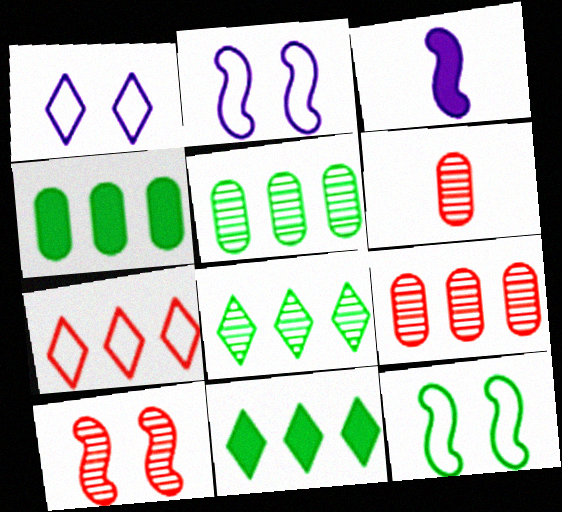[[2, 6, 11]]